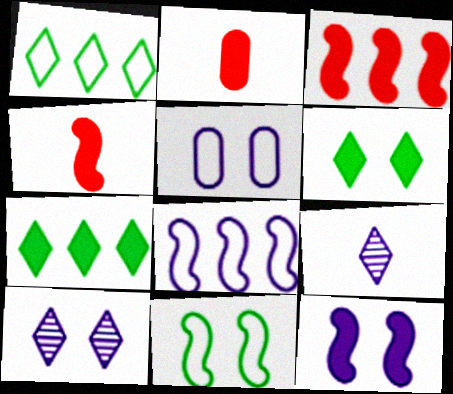[[2, 7, 12], 
[5, 10, 12]]